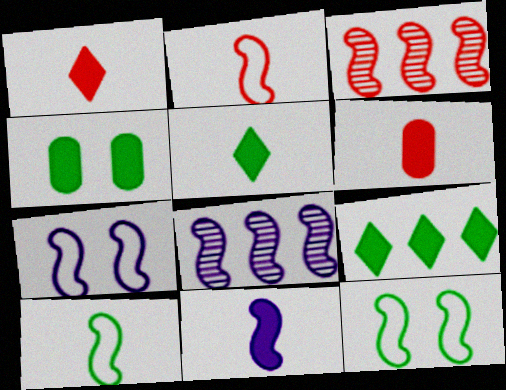[[3, 11, 12], 
[5, 6, 11], 
[7, 8, 11]]